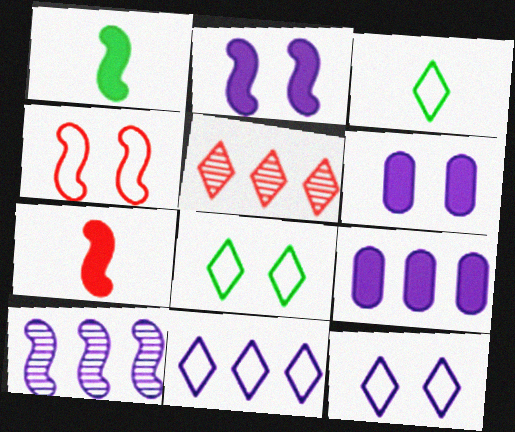[[1, 4, 10], 
[9, 10, 11]]